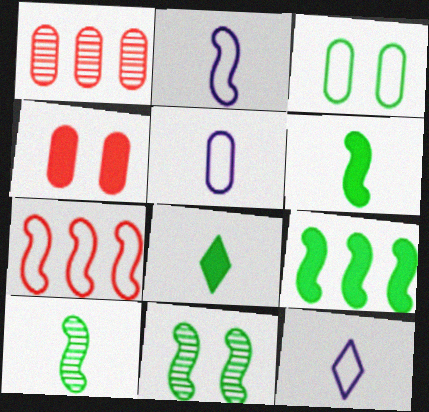[[2, 5, 12], 
[3, 7, 12]]